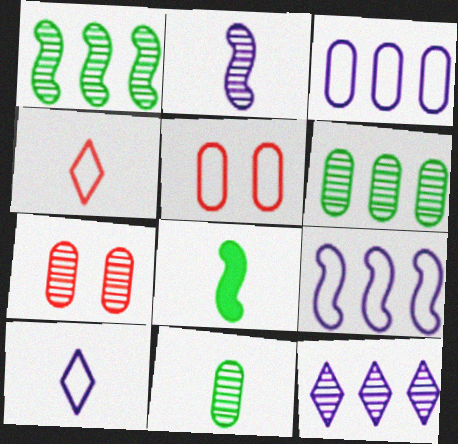[[5, 8, 12]]